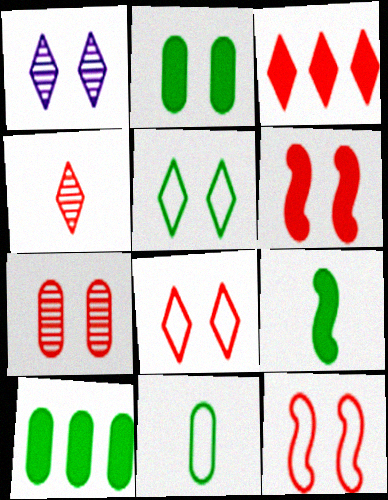[[1, 2, 12], 
[3, 4, 8], 
[6, 7, 8]]